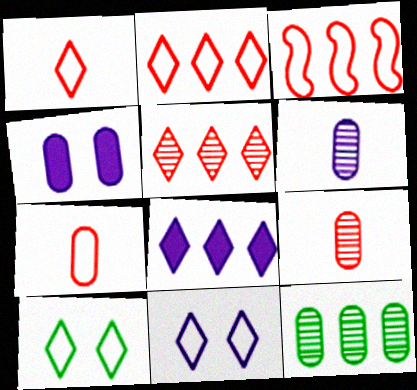[[3, 8, 12], 
[4, 7, 12]]